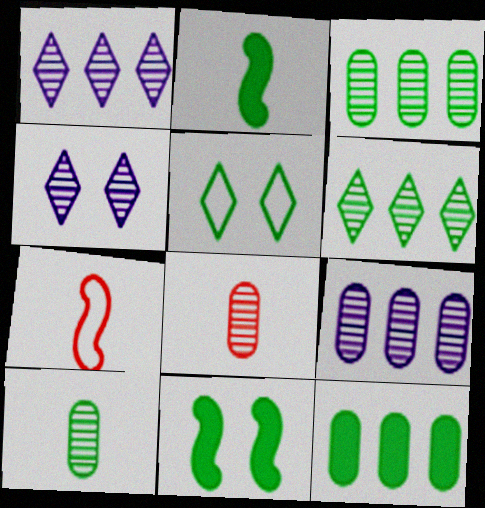[[2, 3, 5], 
[4, 7, 12]]